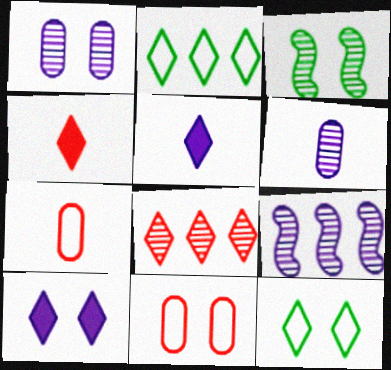[[3, 6, 8], 
[3, 10, 11], 
[5, 8, 12]]